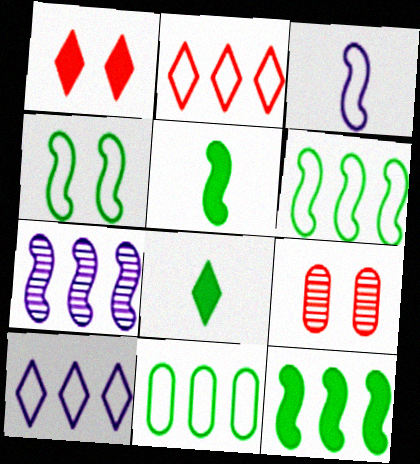[[5, 9, 10]]